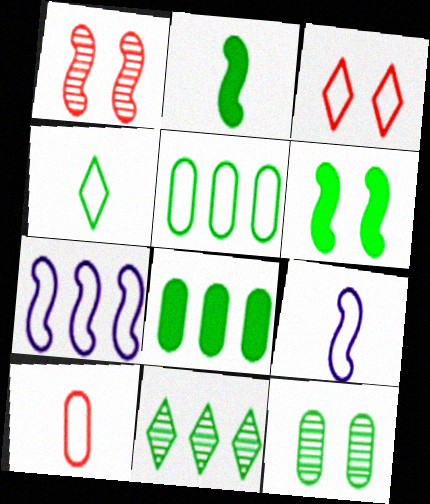[[1, 2, 7], 
[3, 5, 9], 
[4, 9, 10]]